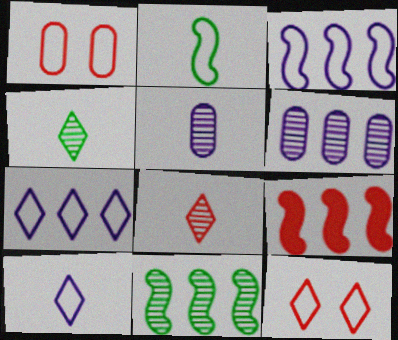[[1, 2, 7], 
[1, 8, 9], 
[3, 9, 11]]